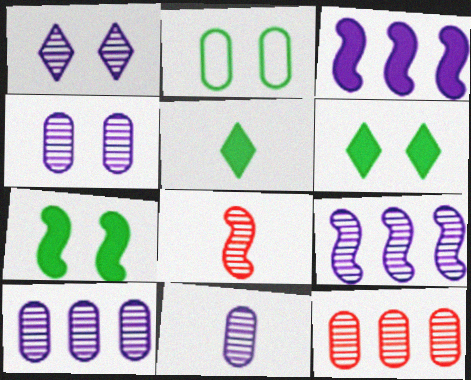[[1, 9, 11], 
[4, 10, 11]]